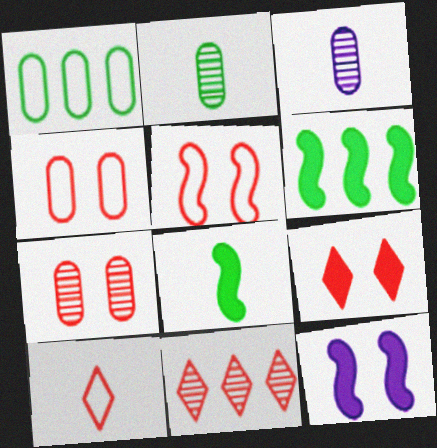[[3, 8, 10], 
[5, 7, 9], 
[9, 10, 11]]